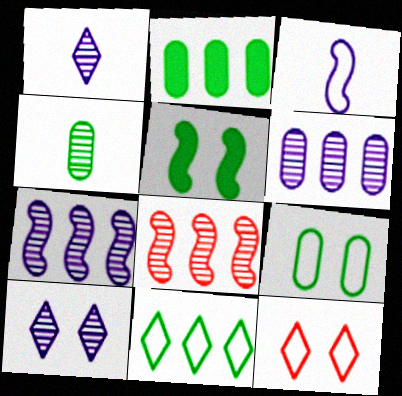[[2, 4, 9], 
[3, 5, 8], 
[4, 5, 11], 
[4, 8, 10]]